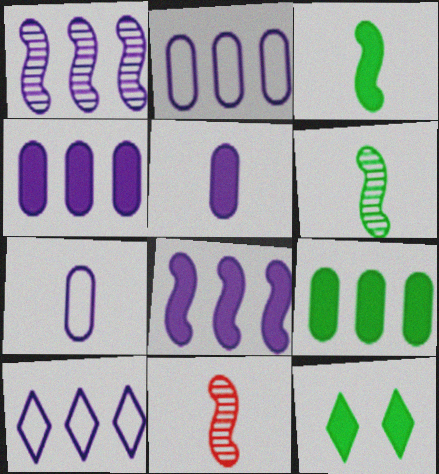[[1, 4, 10], 
[2, 11, 12], 
[3, 9, 12]]